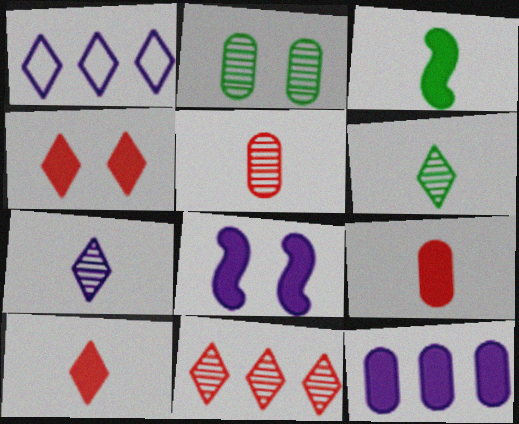[[1, 4, 6], 
[3, 4, 12]]